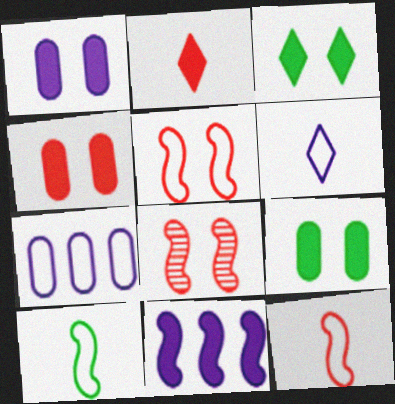[[1, 4, 9], 
[2, 9, 11], 
[8, 10, 11]]